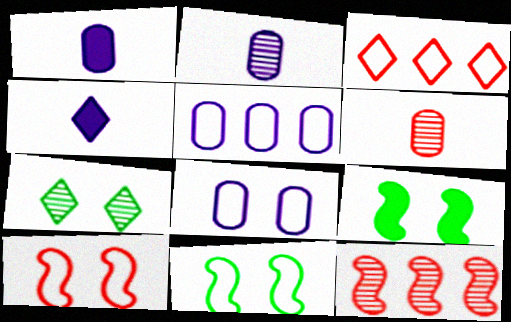[[2, 3, 9], 
[2, 7, 12], 
[3, 4, 7]]